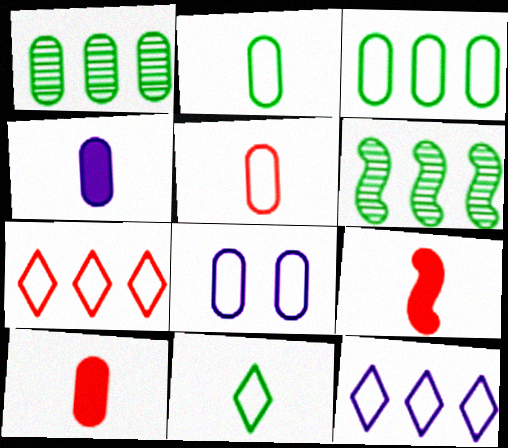[[1, 8, 10], 
[3, 5, 8]]